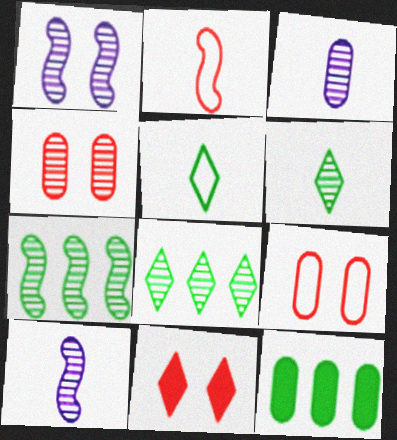[[3, 9, 12], 
[4, 8, 10]]